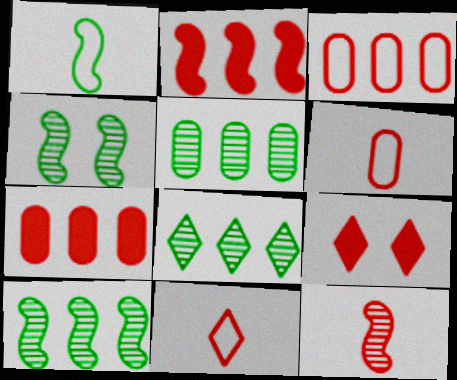[[3, 9, 12], 
[5, 8, 10]]